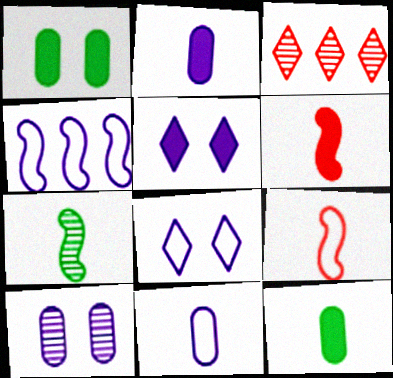[[3, 7, 10], 
[4, 8, 11]]